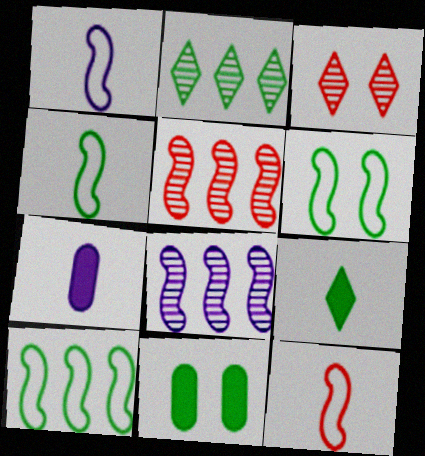[[1, 4, 12], 
[2, 4, 11], 
[3, 7, 10], 
[4, 6, 10]]